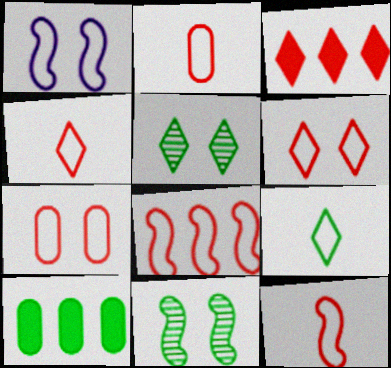[[2, 4, 12], 
[2, 6, 8], 
[4, 7, 8], 
[9, 10, 11]]